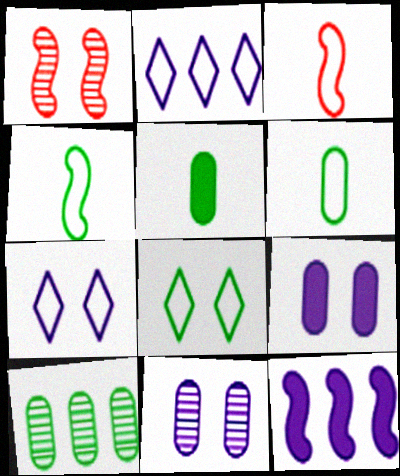[[1, 2, 5], 
[1, 4, 12], 
[1, 8, 9]]